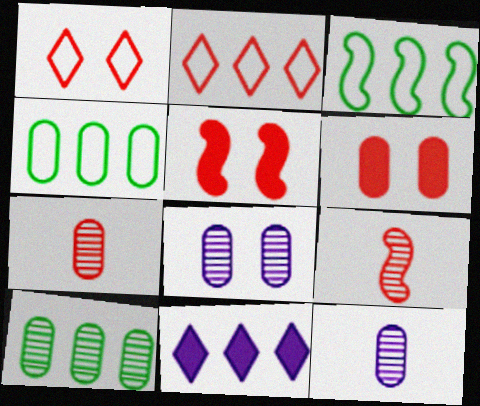[[2, 5, 7], 
[2, 6, 9], 
[4, 6, 12], 
[7, 8, 10]]